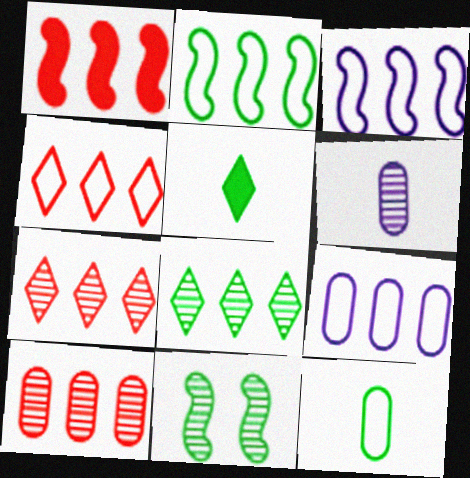[[1, 4, 10], 
[1, 8, 9], 
[2, 4, 9], 
[6, 7, 11]]